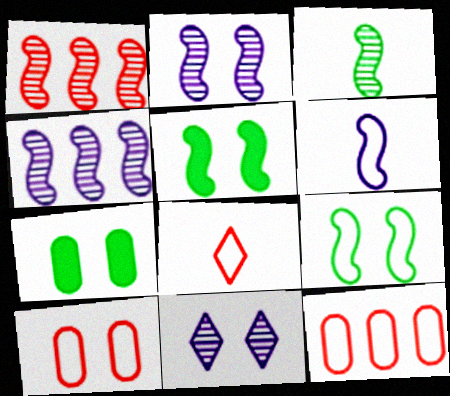[[1, 2, 3], 
[1, 5, 6], 
[4, 7, 8], 
[5, 10, 11]]